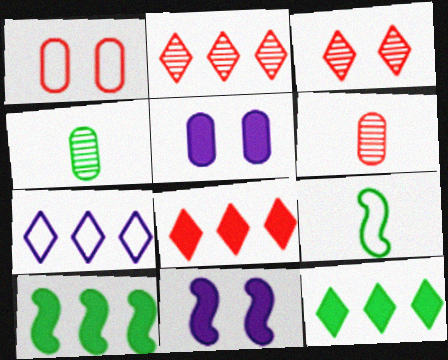[[1, 7, 9], 
[2, 5, 9], 
[2, 7, 12]]